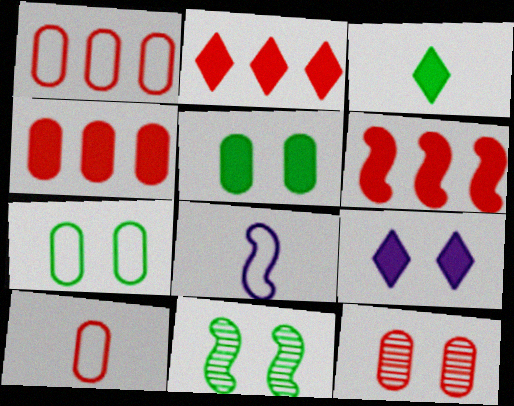[[2, 3, 9], 
[2, 4, 6], 
[4, 10, 12], 
[6, 8, 11]]